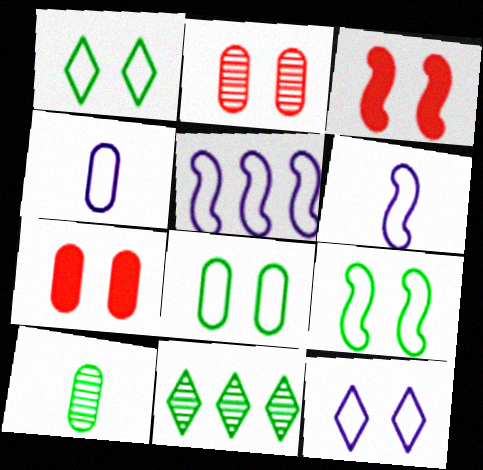[[1, 8, 9], 
[3, 4, 11], 
[4, 5, 12], 
[6, 7, 11]]